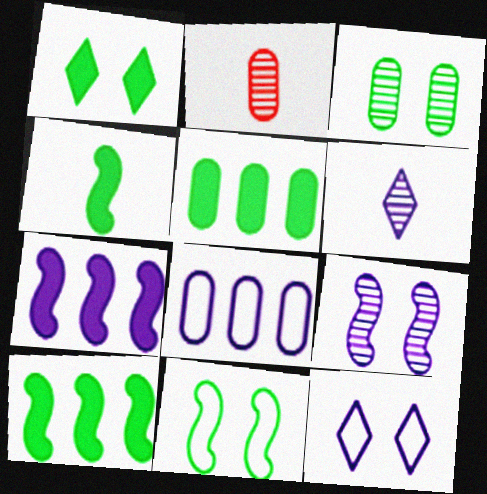[[1, 3, 11], 
[1, 4, 5], 
[2, 10, 12]]